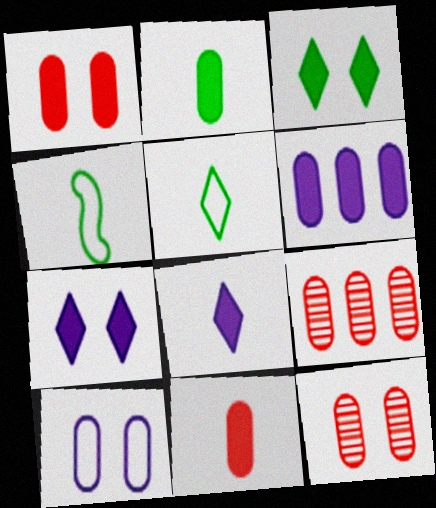[[1, 2, 6], 
[2, 9, 10], 
[4, 7, 9]]